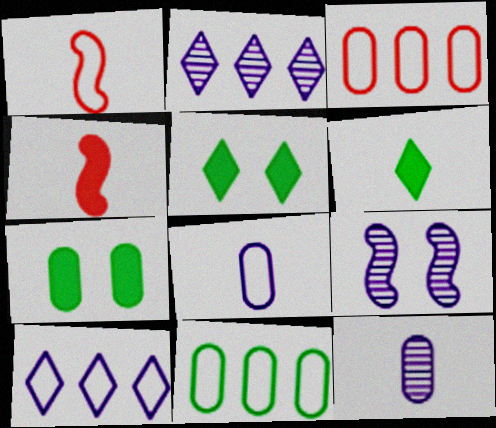[[1, 2, 7], 
[1, 6, 12], 
[2, 9, 12], 
[3, 6, 9], 
[3, 7, 12]]